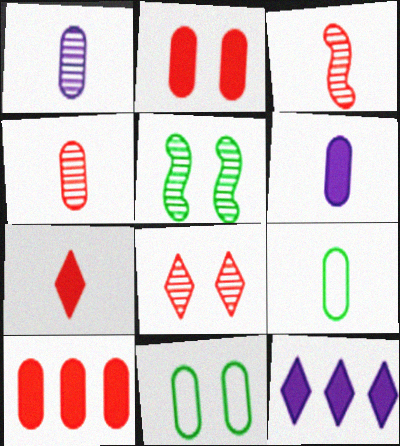[[1, 10, 11], 
[3, 11, 12], 
[4, 6, 9]]